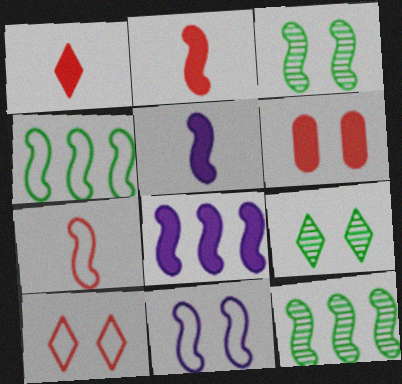[[2, 11, 12], 
[3, 7, 8], 
[4, 7, 11], 
[6, 9, 11]]